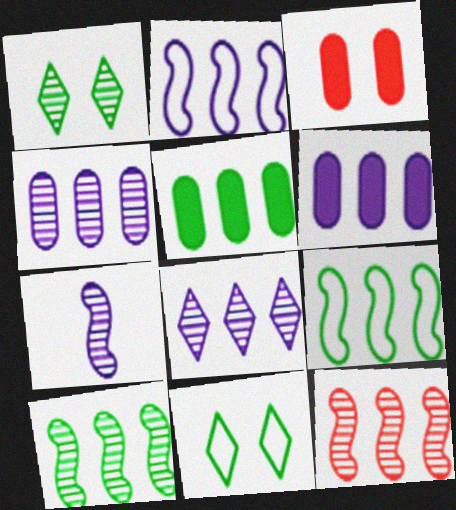[[2, 6, 8]]